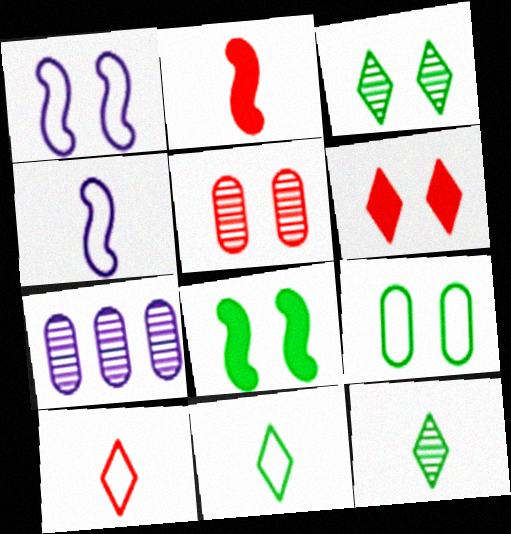[[3, 8, 9], 
[7, 8, 10]]